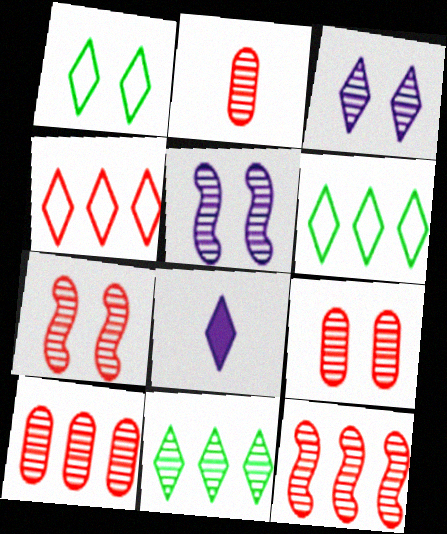[[2, 5, 11], 
[2, 9, 10]]